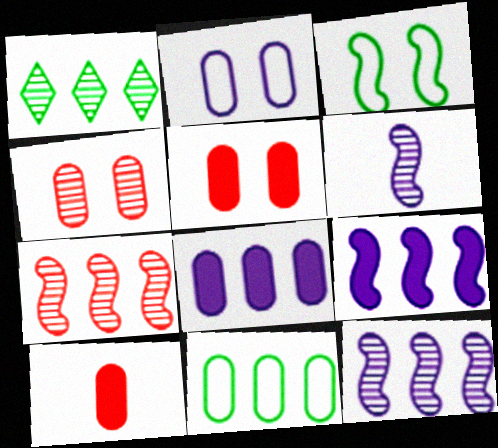[[1, 4, 6]]